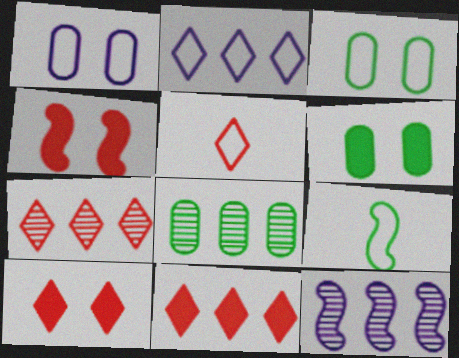[[4, 9, 12], 
[5, 6, 12], 
[5, 7, 10], 
[7, 8, 12]]